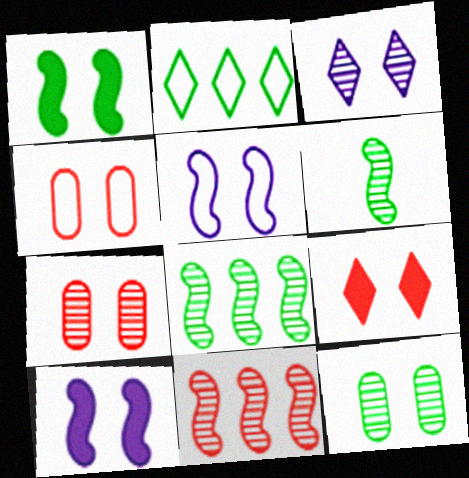[[1, 3, 4], 
[5, 9, 12]]